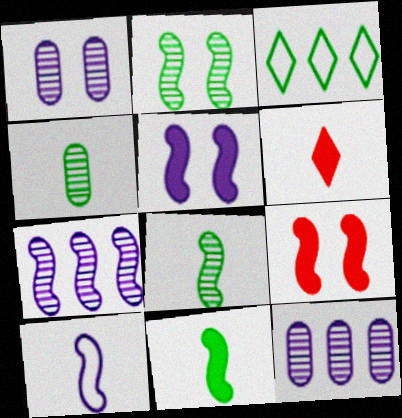[[4, 6, 10], 
[5, 7, 10]]